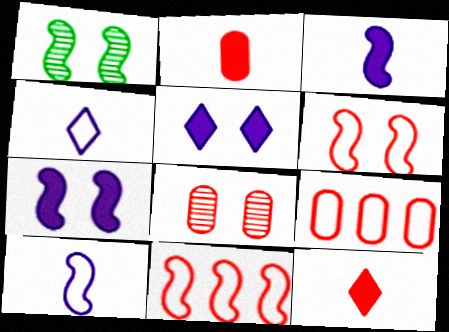[[1, 3, 11], 
[1, 6, 7], 
[2, 8, 9], 
[8, 11, 12]]